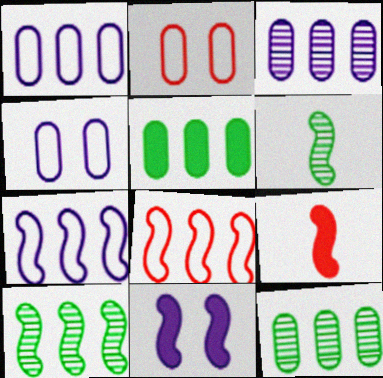[[6, 8, 11]]